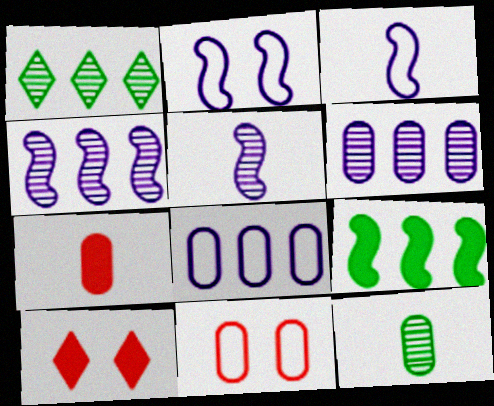[[1, 2, 7]]